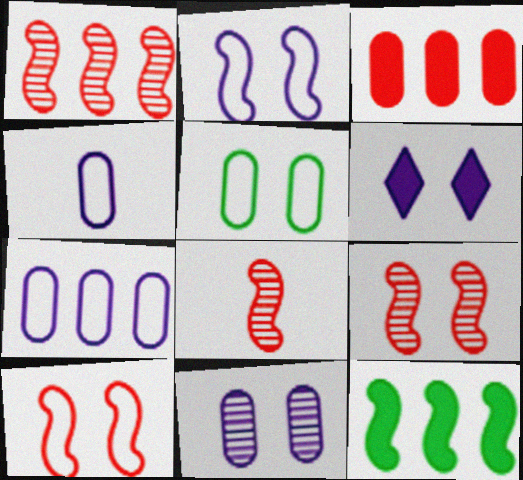[[1, 8, 9], 
[2, 6, 11], 
[2, 8, 12], 
[5, 6, 9]]